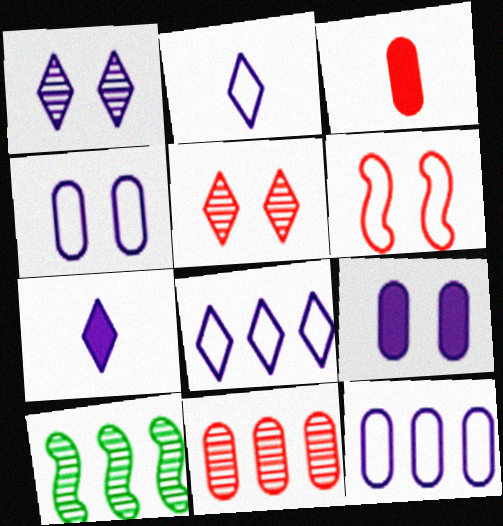[[1, 7, 8]]